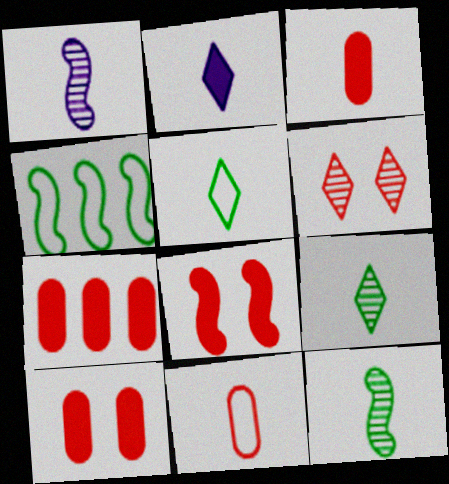[[1, 3, 5], 
[1, 4, 8], 
[2, 11, 12], 
[3, 7, 10]]